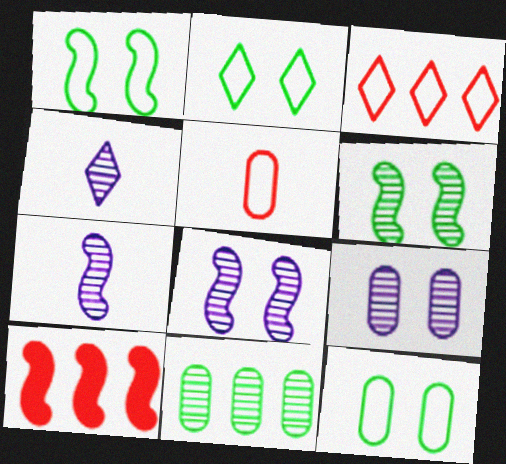[[1, 2, 12], 
[1, 7, 10], 
[4, 10, 12]]